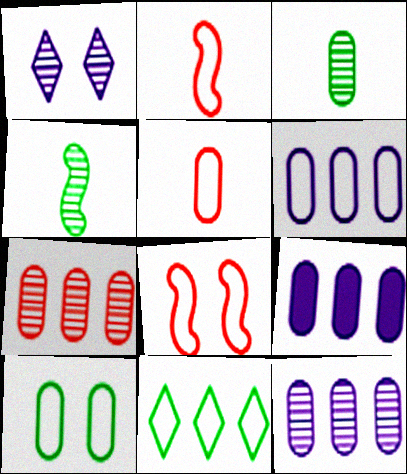[[1, 4, 7], 
[5, 6, 10], 
[6, 9, 12]]